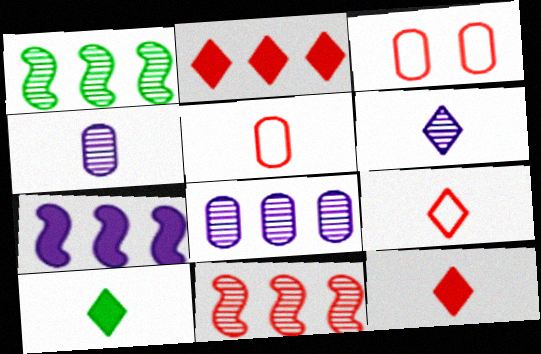[[3, 11, 12], 
[6, 9, 10]]